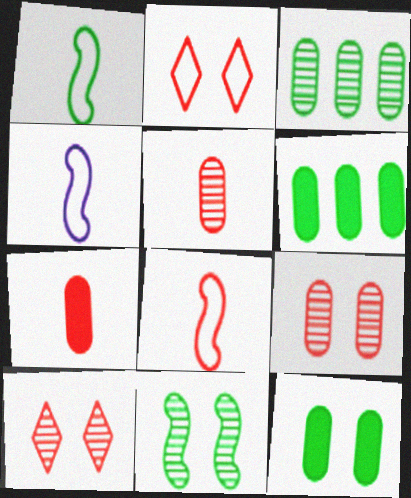[[1, 4, 8], 
[4, 6, 10]]